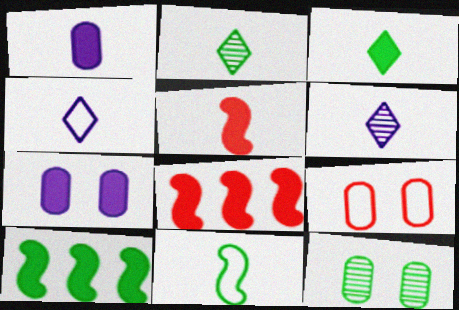[[1, 3, 5], 
[3, 7, 8], 
[4, 8, 12], 
[6, 9, 10], 
[7, 9, 12]]